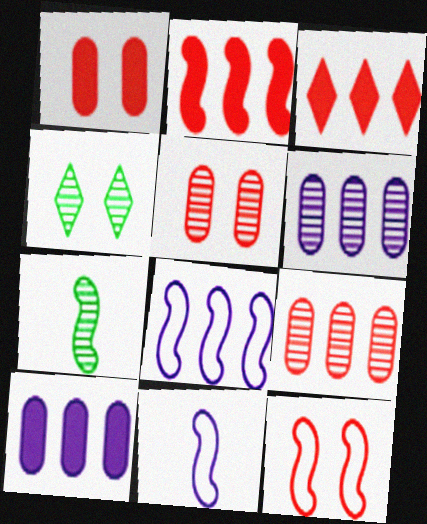[]